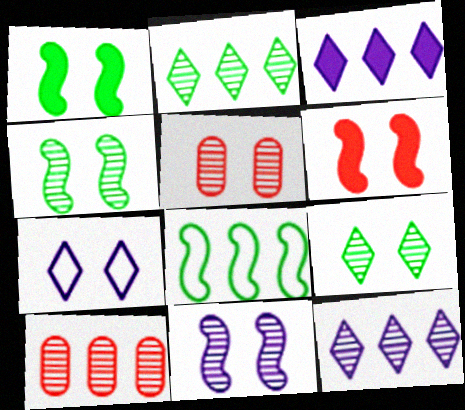[[1, 5, 7], 
[3, 8, 10], 
[5, 9, 11]]